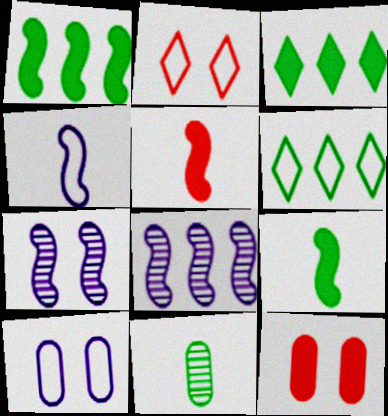[]